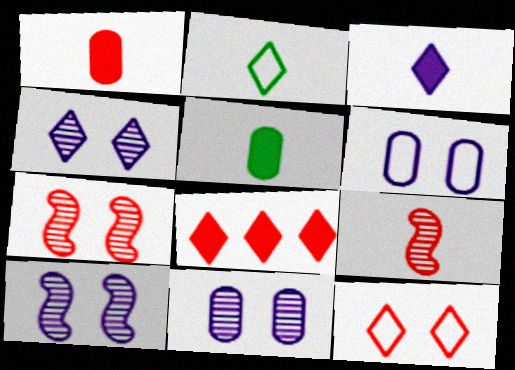[[2, 4, 8], 
[4, 10, 11]]